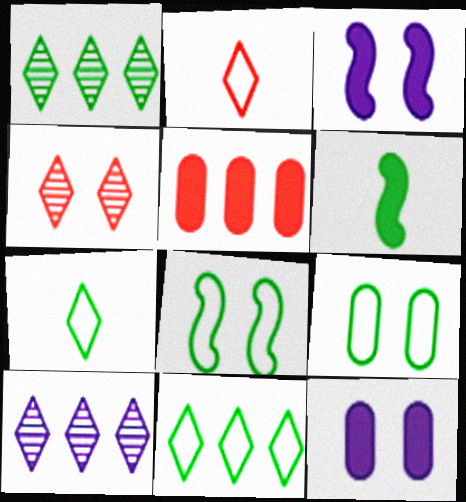[[1, 6, 9], 
[3, 4, 9], 
[4, 8, 12]]